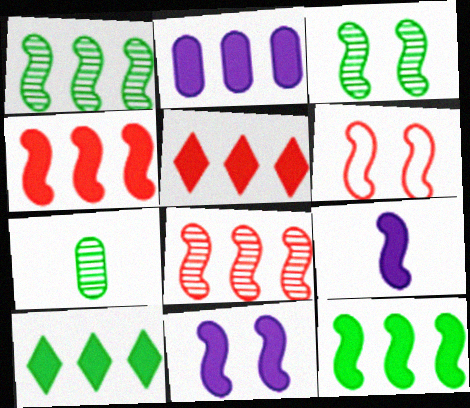[[1, 6, 9], 
[2, 4, 10], 
[2, 5, 12], 
[3, 6, 11]]